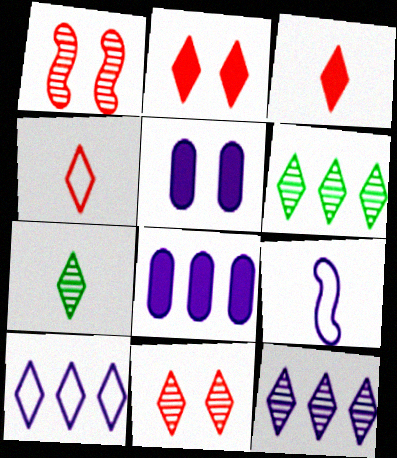[[2, 7, 10], 
[5, 9, 12], 
[7, 11, 12]]